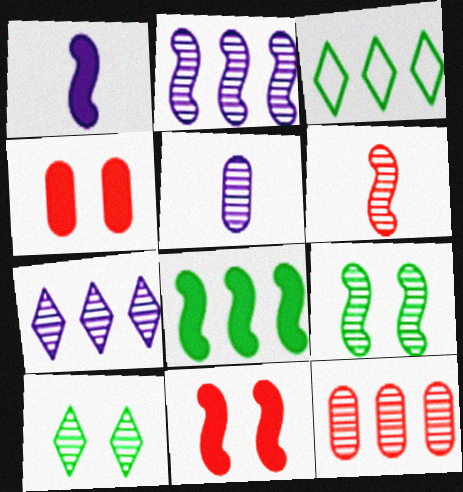[[1, 8, 11], 
[2, 6, 9], 
[3, 5, 11]]